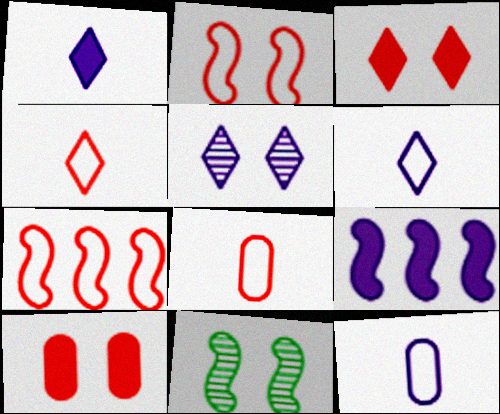[[5, 9, 12]]